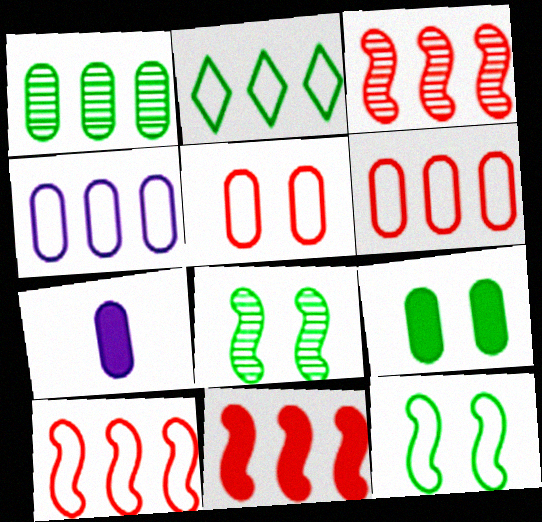[[1, 5, 7], 
[2, 4, 10], 
[3, 10, 11]]